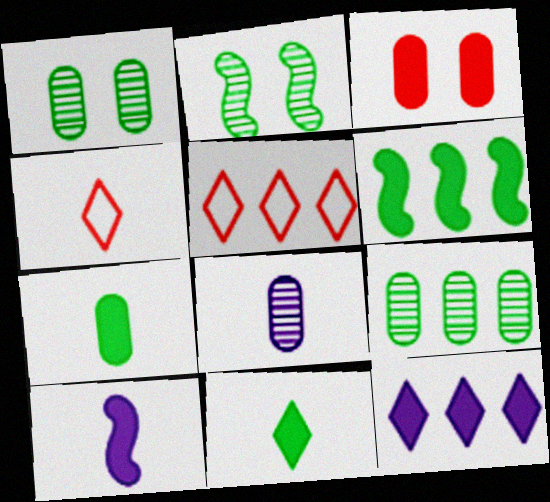[[1, 5, 10]]